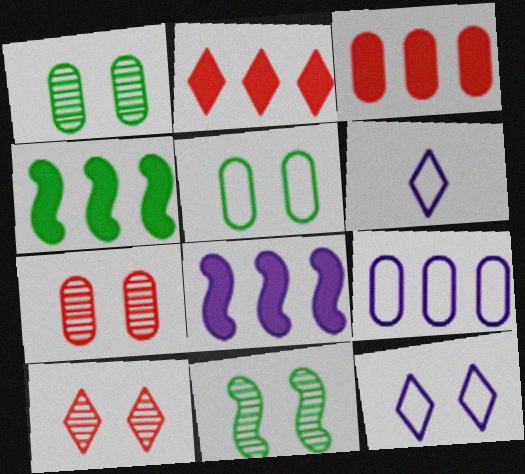[[3, 6, 11], 
[4, 6, 7]]